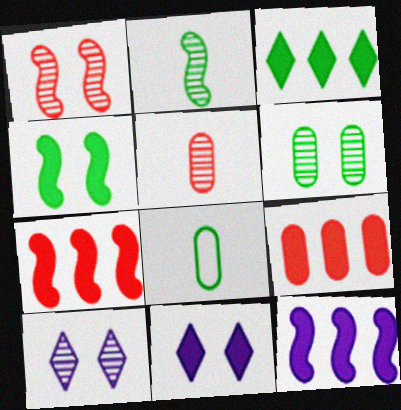[[1, 6, 10], 
[3, 9, 12], 
[7, 8, 10]]